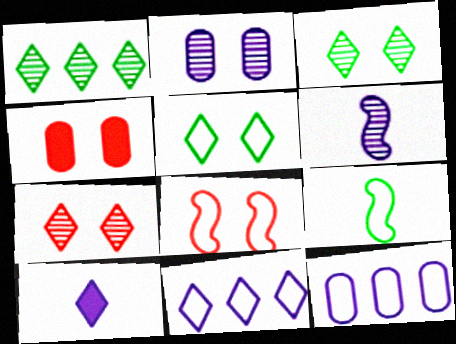[[4, 7, 8]]